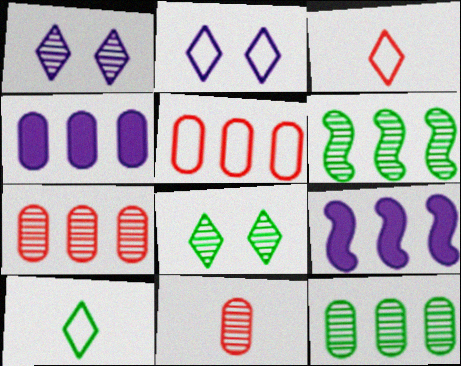[[1, 6, 11], 
[4, 5, 12]]